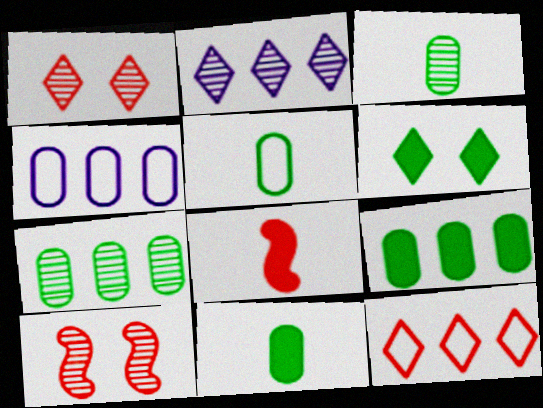[[2, 3, 10], 
[3, 5, 11]]